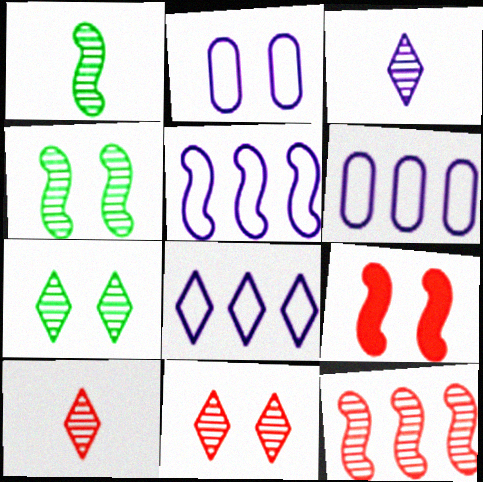[[1, 5, 9], 
[2, 7, 9], 
[5, 6, 8]]